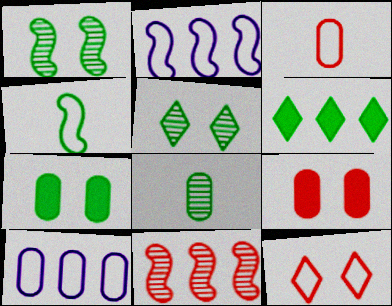[[4, 10, 12], 
[6, 10, 11], 
[8, 9, 10]]